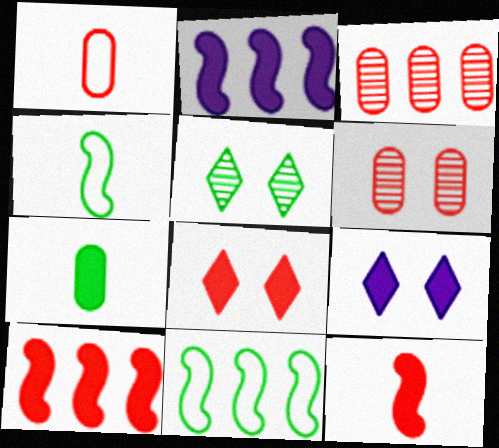[[1, 2, 5], 
[2, 7, 8], 
[3, 4, 9], 
[5, 7, 11], 
[7, 9, 10]]